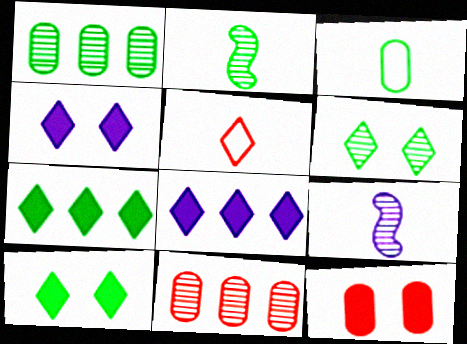[[1, 2, 6], 
[5, 6, 8], 
[6, 9, 11]]